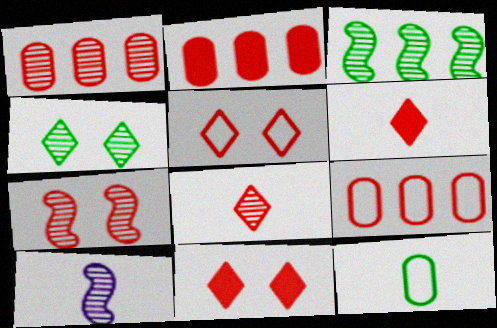[[1, 2, 9], 
[1, 4, 10], 
[1, 7, 8], 
[3, 7, 10], 
[6, 7, 9], 
[6, 10, 12]]